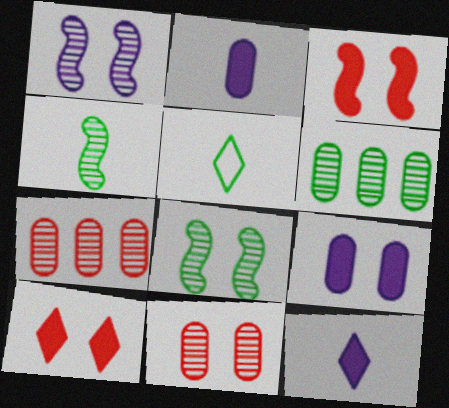[]